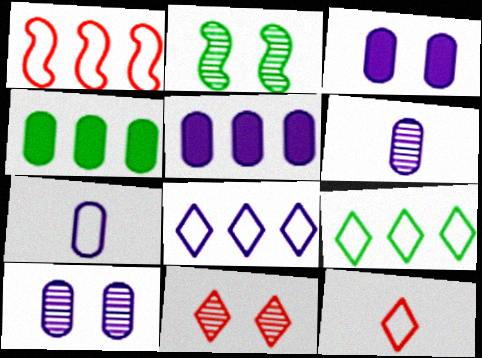[[2, 5, 12], 
[2, 10, 11], 
[5, 7, 10]]